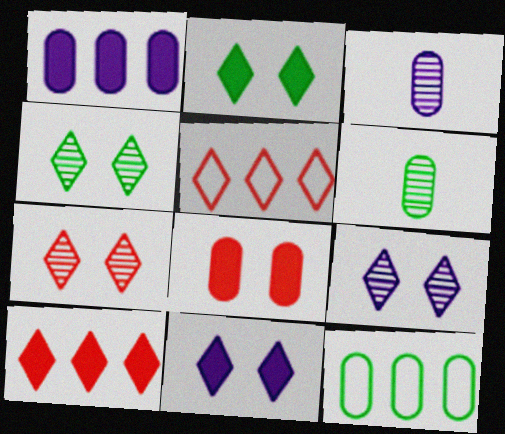[[3, 8, 12], 
[4, 7, 9]]